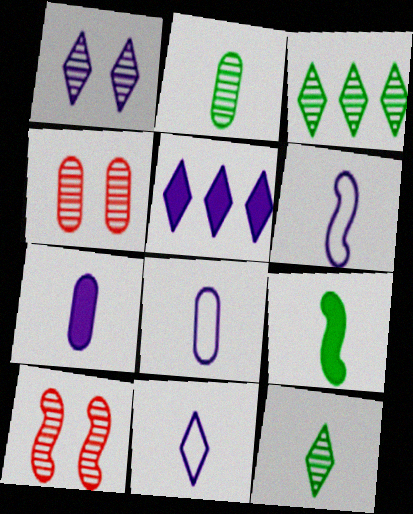[[1, 5, 11], 
[6, 8, 11]]